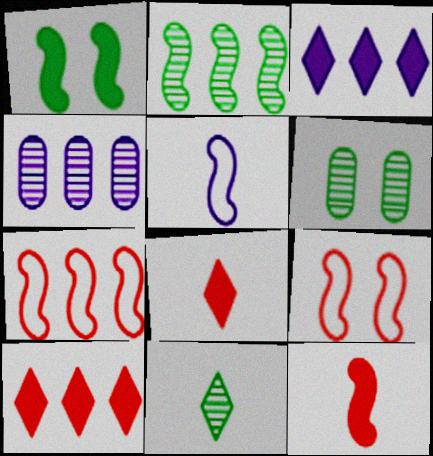[[2, 6, 11], 
[5, 6, 10]]